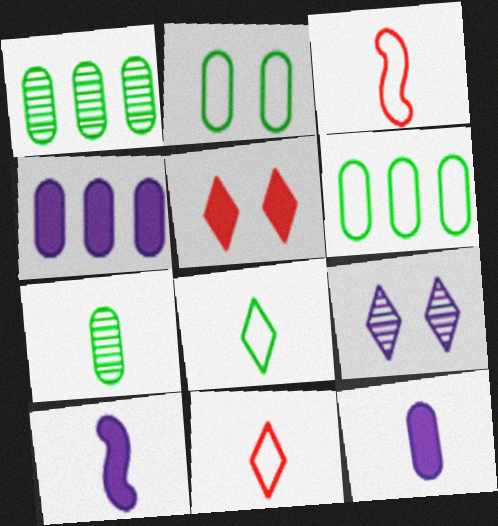[[7, 10, 11]]